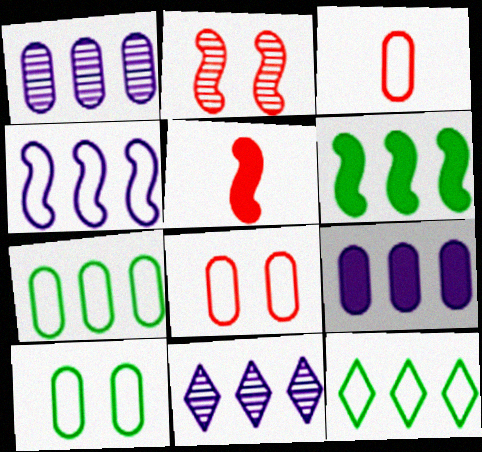[[4, 9, 11], 
[5, 10, 11]]